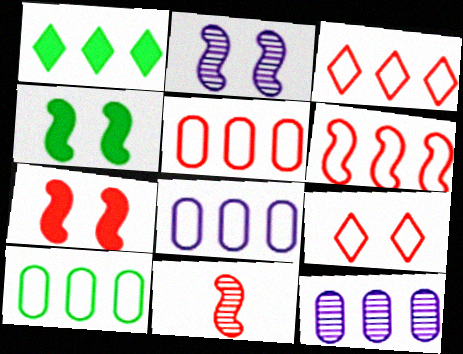[[1, 6, 12], 
[3, 5, 6], 
[5, 8, 10], 
[6, 7, 11]]